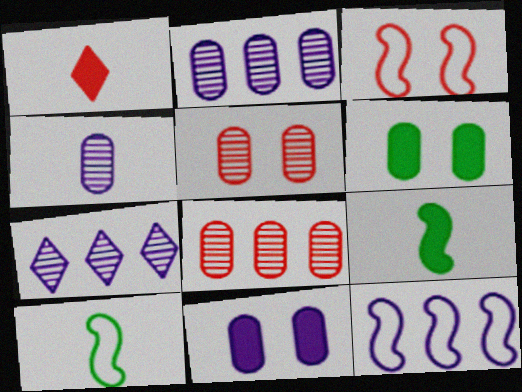[[1, 3, 8], 
[1, 4, 10], 
[3, 10, 12]]